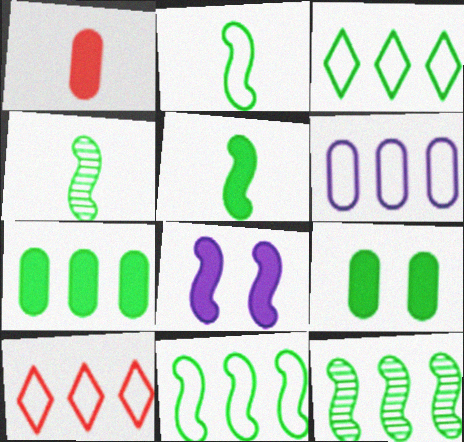[[2, 4, 5], 
[3, 4, 9], 
[3, 7, 12], 
[6, 10, 11]]